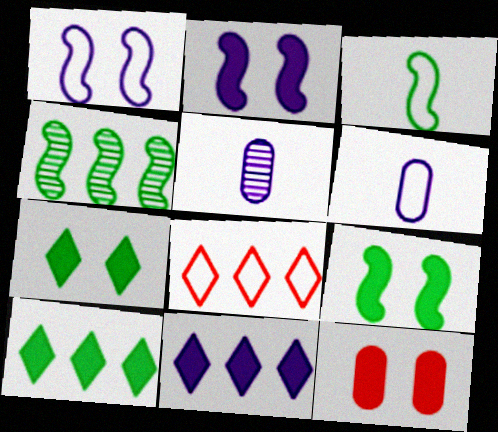[[1, 5, 11], 
[2, 7, 12], 
[3, 4, 9], 
[5, 8, 9]]